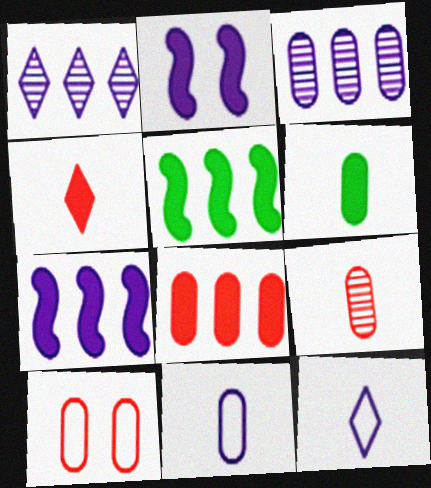[[1, 2, 11], 
[2, 3, 12], 
[3, 6, 10], 
[6, 9, 11], 
[8, 9, 10]]